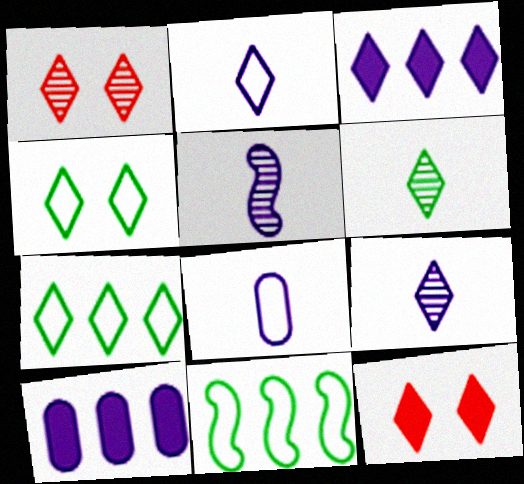[[7, 9, 12]]